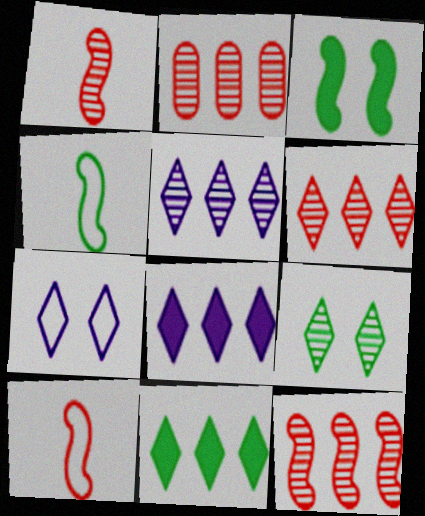[[2, 6, 12]]